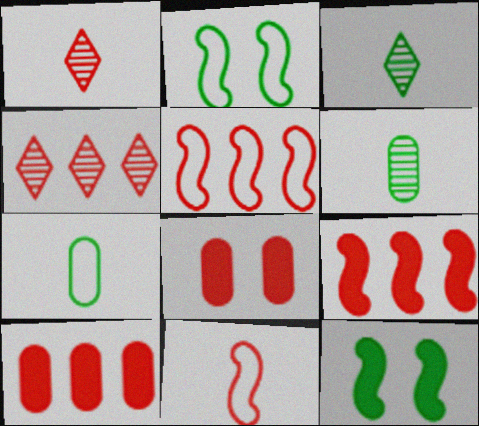[[1, 5, 8], 
[4, 5, 10], 
[4, 8, 11]]